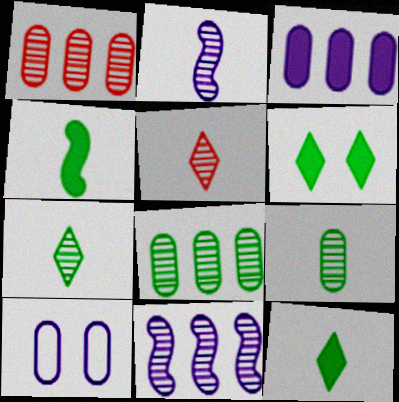[[2, 5, 9]]